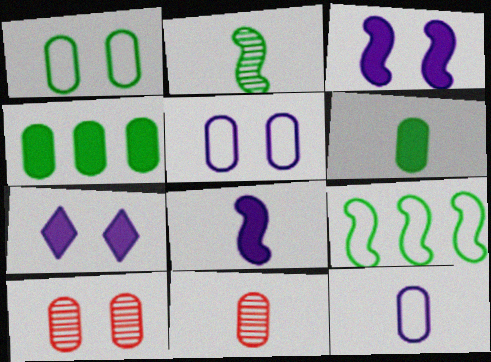[[4, 5, 11], 
[4, 10, 12], 
[6, 11, 12], 
[7, 9, 11]]